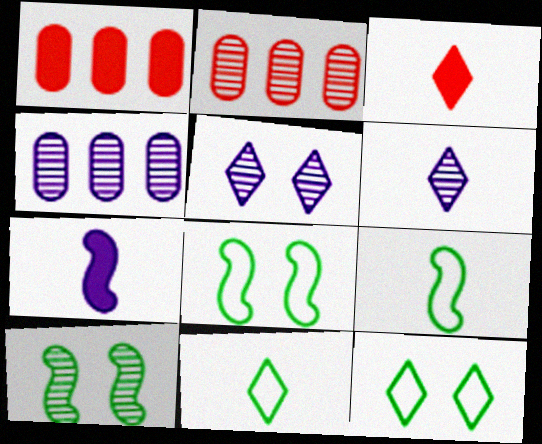[[1, 5, 9], 
[1, 6, 8], 
[2, 6, 10], 
[2, 7, 12], 
[3, 4, 8], 
[3, 6, 11]]